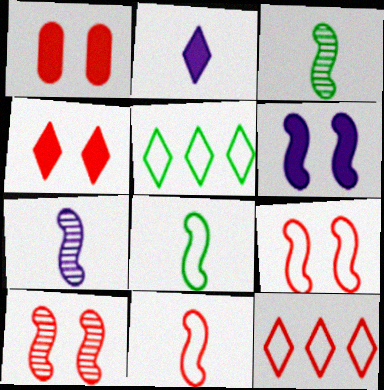[[1, 5, 7]]